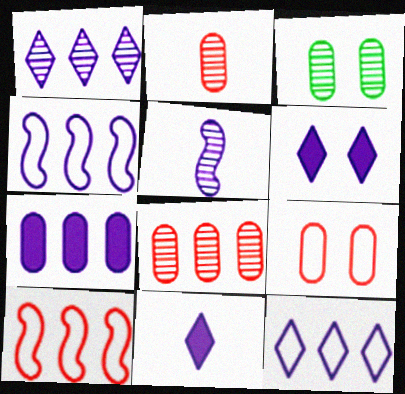[[1, 4, 7], 
[3, 10, 11]]